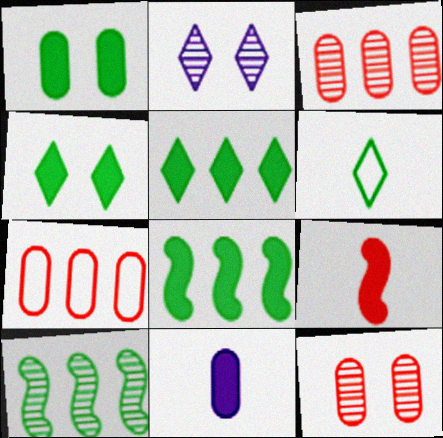[[1, 6, 10]]